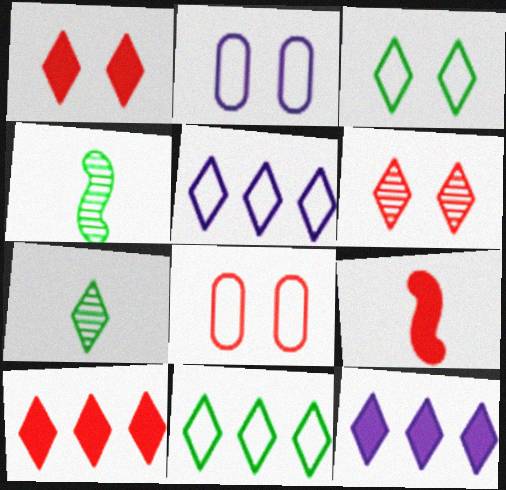[[1, 5, 7], 
[2, 4, 10], 
[4, 8, 12]]